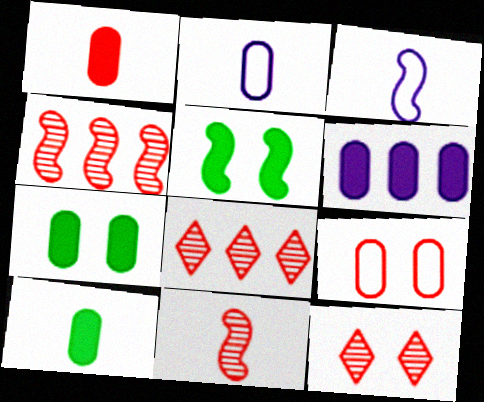[[1, 6, 7], 
[2, 5, 8], 
[3, 4, 5], 
[3, 7, 8]]